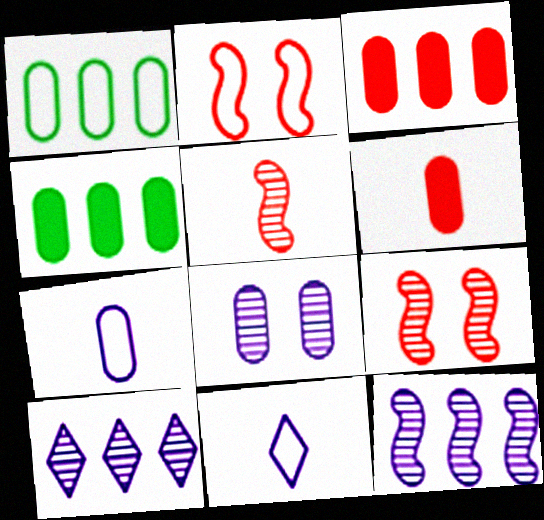[[1, 2, 11], 
[1, 6, 8], 
[4, 9, 11]]